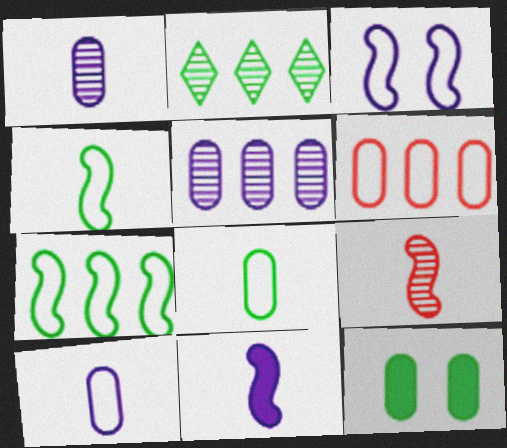[[1, 6, 12], 
[2, 4, 12], 
[4, 9, 11]]